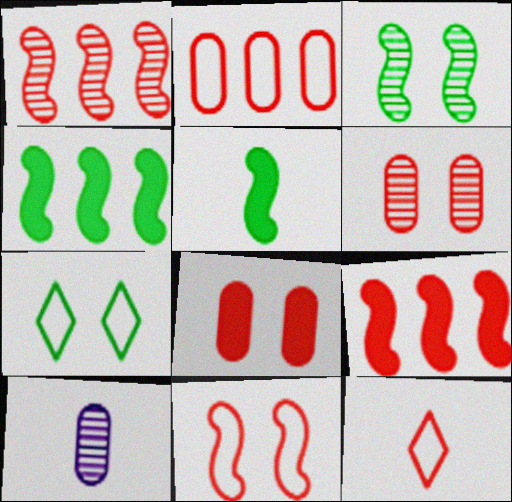[[1, 8, 12], 
[2, 11, 12], 
[5, 10, 12], 
[6, 9, 12], 
[7, 9, 10]]